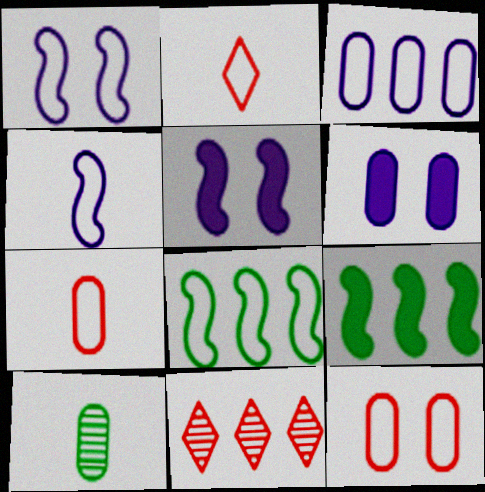[[3, 9, 11]]